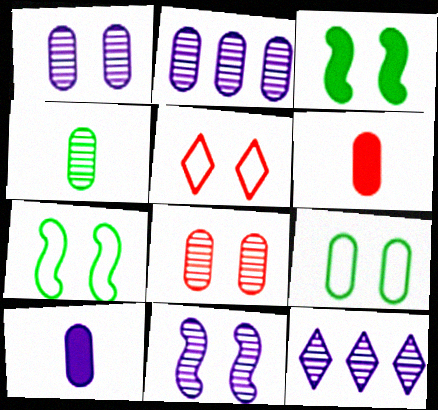[[1, 3, 5], 
[2, 4, 8], 
[2, 6, 9], 
[6, 7, 12]]